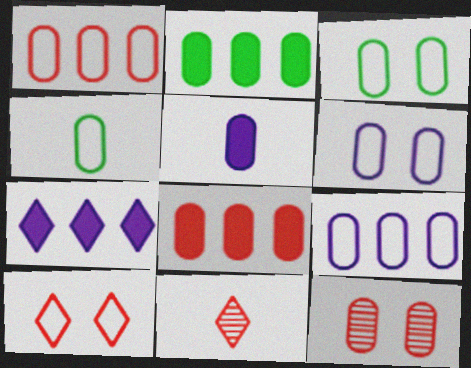[[1, 4, 6]]